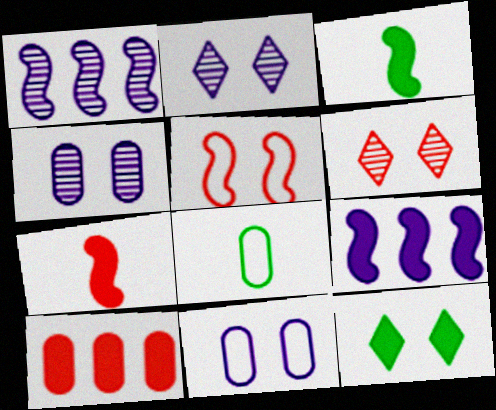[[1, 3, 5], 
[4, 5, 12], 
[4, 8, 10], 
[6, 8, 9]]